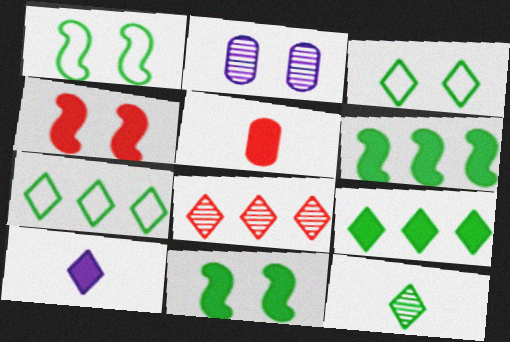[[2, 3, 4], 
[3, 8, 10], 
[3, 9, 12]]